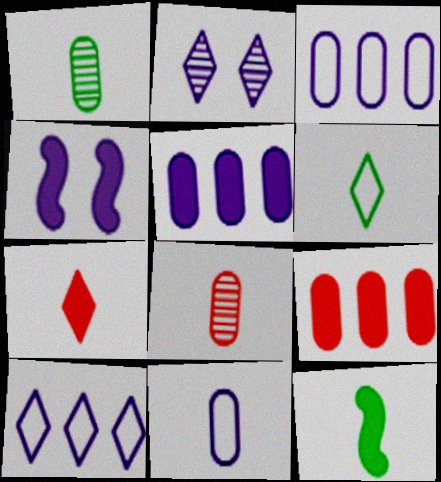[[1, 6, 12]]